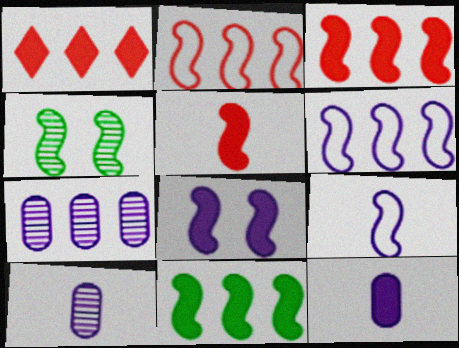[[3, 4, 9], 
[4, 5, 6], 
[5, 8, 11]]